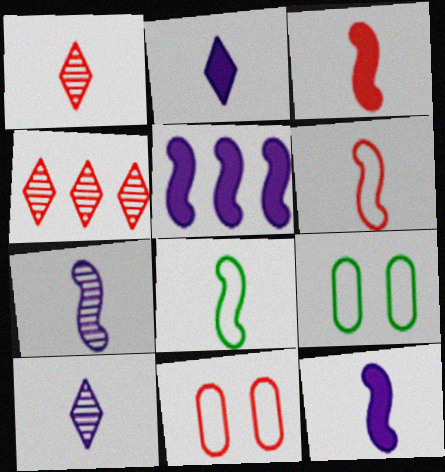[[1, 5, 9], 
[3, 4, 11], 
[3, 7, 8], 
[4, 9, 12]]